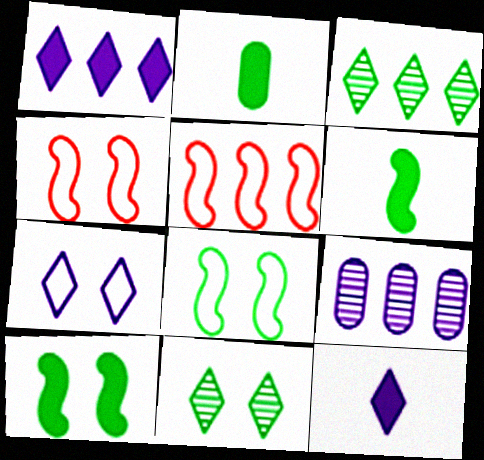[[2, 3, 8]]